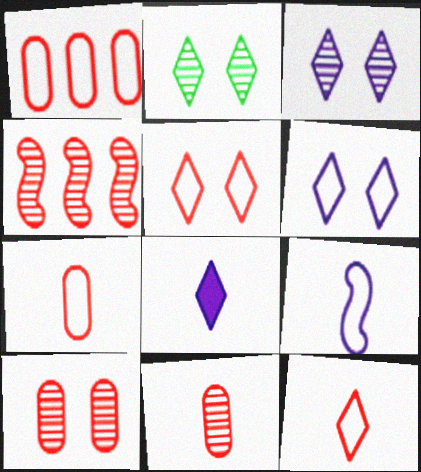[]